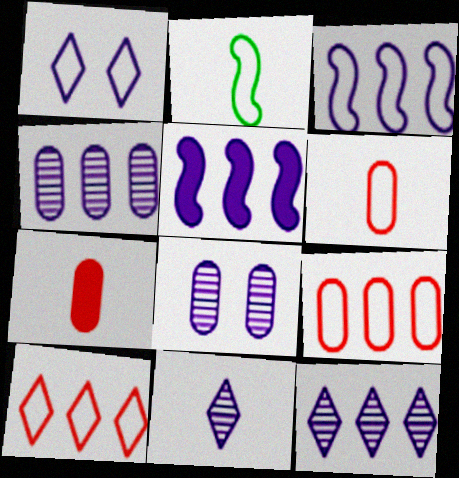[[1, 2, 9], 
[2, 7, 11]]